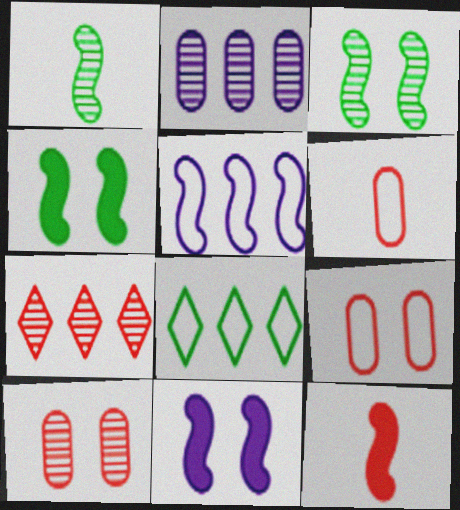[[3, 5, 12], 
[7, 9, 12]]